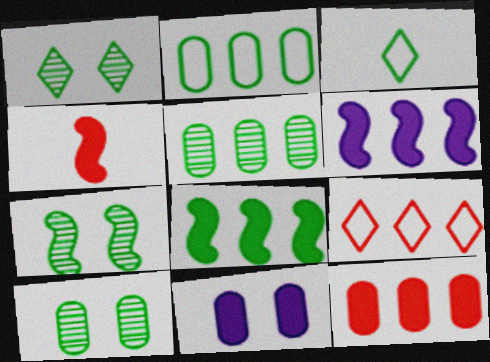[[1, 7, 10], 
[3, 8, 10], 
[5, 6, 9]]